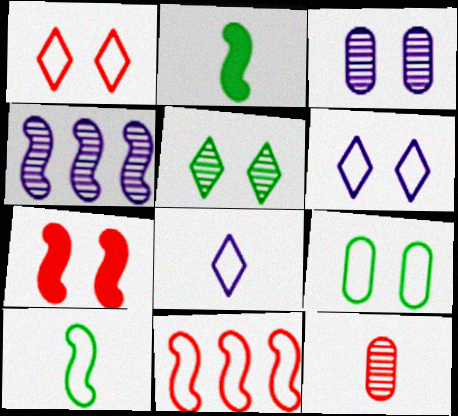[[2, 8, 12], 
[4, 5, 12], 
[4, 7, 10], 
[8, 9, 11]]